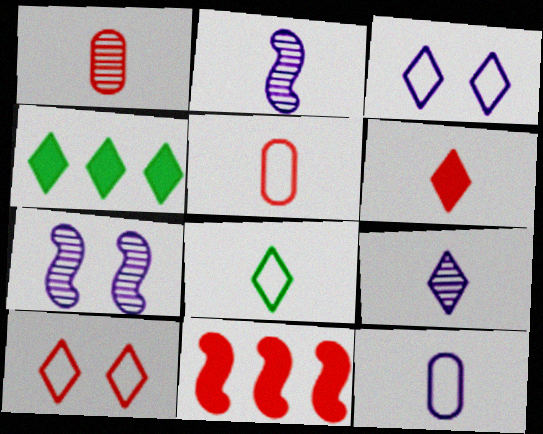[[1, 10, 11], 
[4, 5, 7], 
[4, 9, 10], 
[6, 8, 9]]